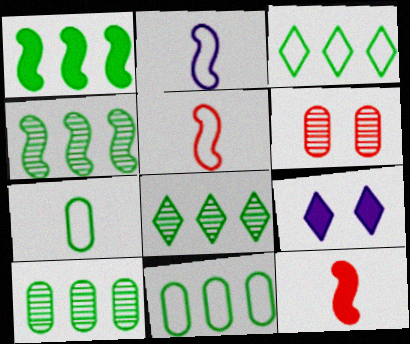[[1, 3, 10], 
[1, 8, 11], 
[4, 8, 10], 
[5, 9, 10]]